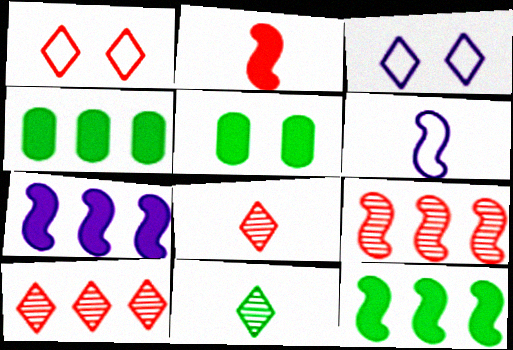[[5, 6, 10]]